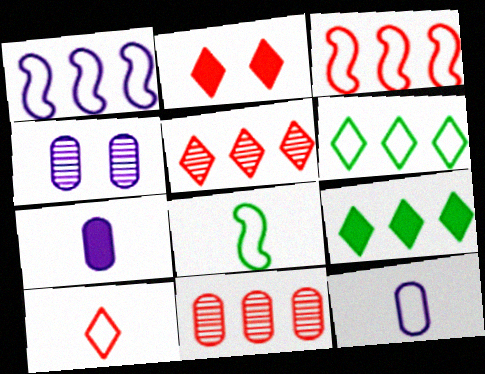[[1, 9, 11], 
[2, 5, 10], 
[8, 10, 12]]